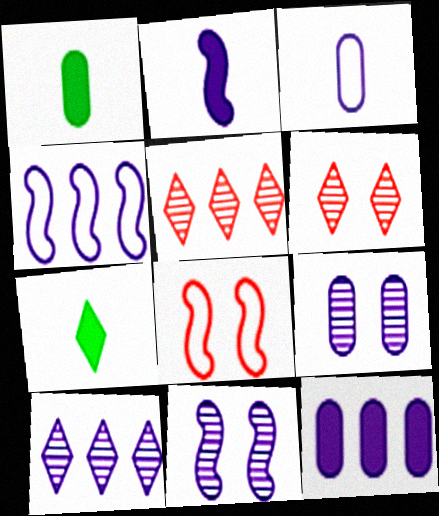[[1, 4, 6], 
[1, 8, 10], 
[2, 4, 11], 
[3, 9, 12], 
[4, 10, 12]]